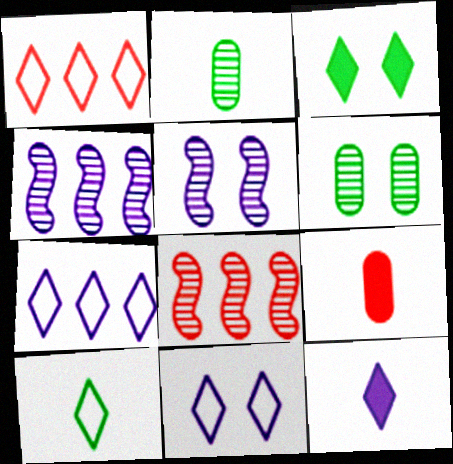[[1, 10, 11]]